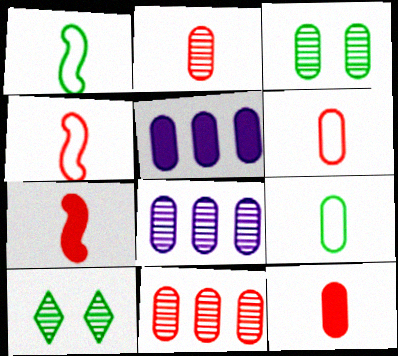[[2, 3, 8], 
[2, 6, 12], 
[3, 5, 6], 
[4, 5, 10]]